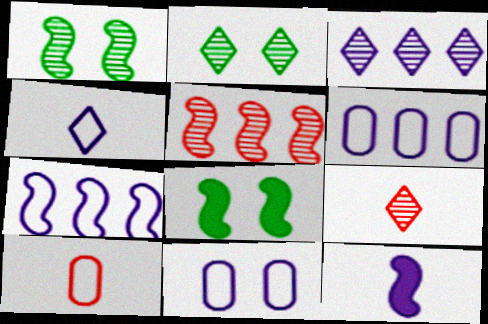[[2, 3, 9], 
[3, 8, 10], 
[3, 11, 12], 
[4, 7, 11], 
[6, 8, 9]]